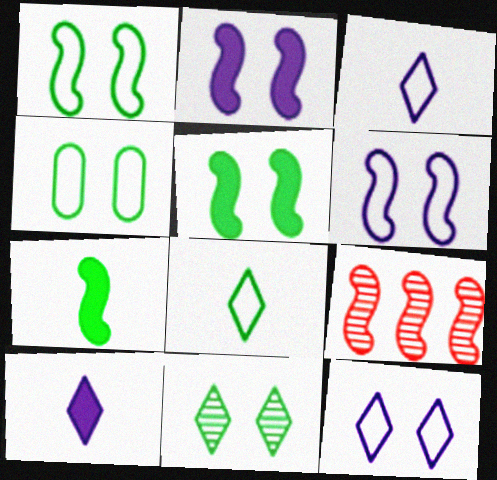[[4, 5, 11], 
[4, 9, 10], 
[6, 7, 9]]